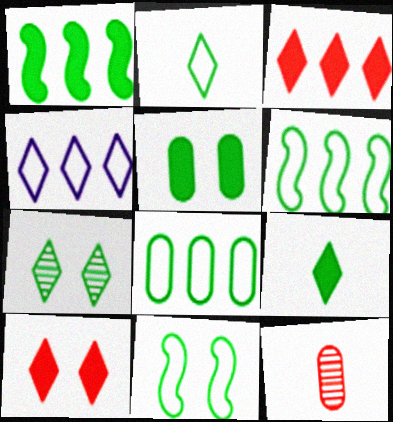[[1, 5, 9], 
[2, 8, 11], 
[5, 7, 11]]